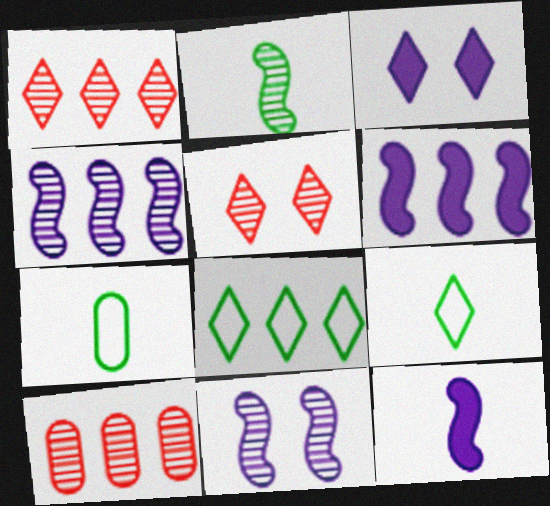[[1, 3, 9], 
[5, 6, 7], 
[6, 8, 10]]